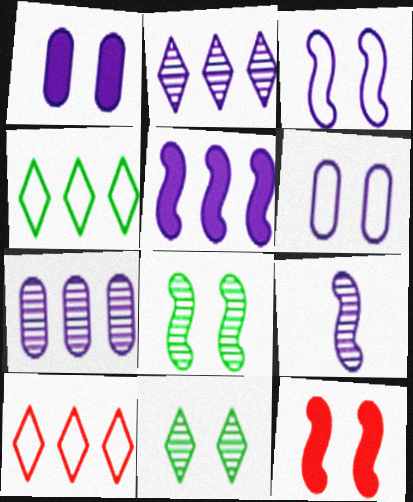[[3, 5, 9], 
[3, 8, 12], 
[6, 11, 12]]